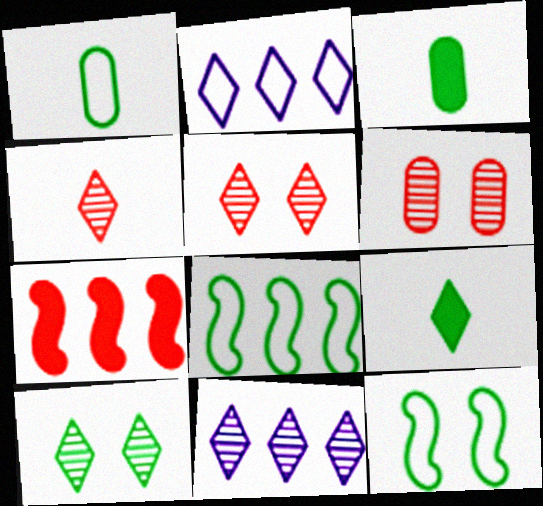[[2, 5, 9], 
[3, 8, 10], 
[4, 10, 11]]